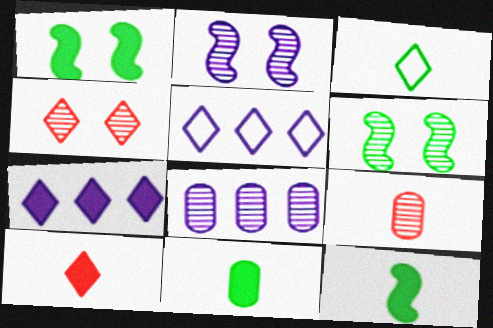[[1, 5, 9], 
[3, 4, 7]]